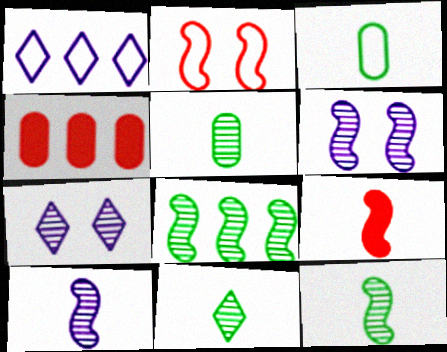[[1, 2, 3], 
[1, 4, 8], 
[5, 11, 12]]